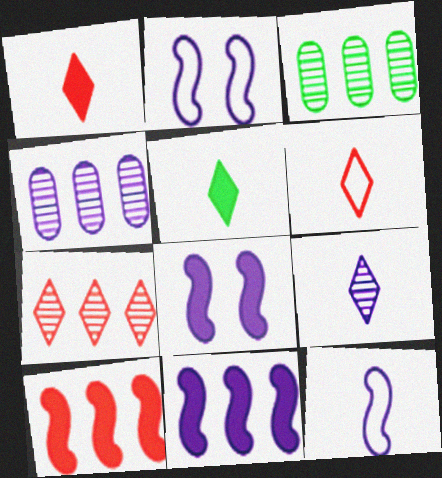[[1, 2, 3], 
[3, 6, 8], 
[5, 6, 9]]